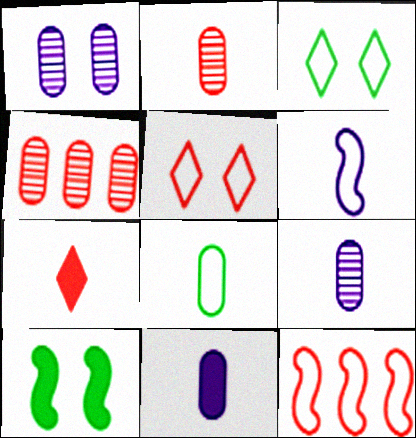[[1, 5, 10], 
[2, 8, 11]]